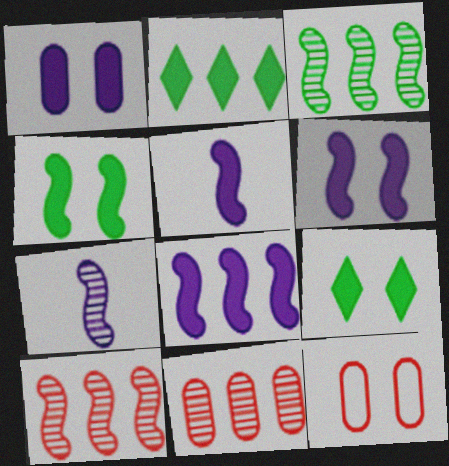[[2, 7, 12], 
[5, 6, 8]]